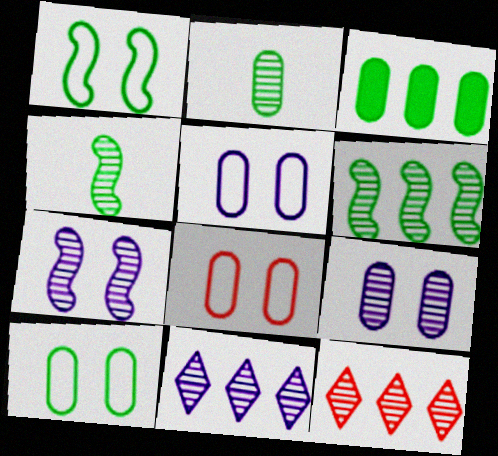[[2, 3, 10], 
[2, 7, 12], 
[4, 9, 12], 
[5, 8, 10]]